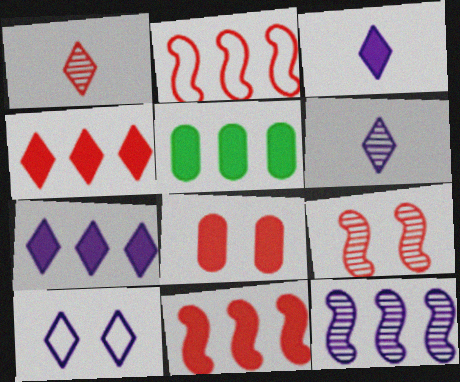[[1, 2, 8], 
[5, 7, 11], 
[6, 7, 10]]